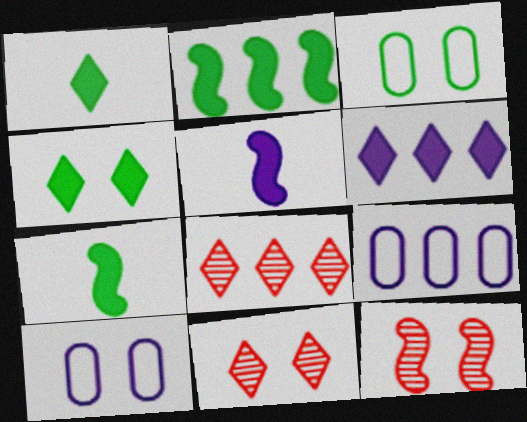[[1, 9, 12], 
[2, 8, 9], 
[3, 5, 8], 
[4, 10, 12], 
[7, 8, 10], 
[7, 9, 11]]